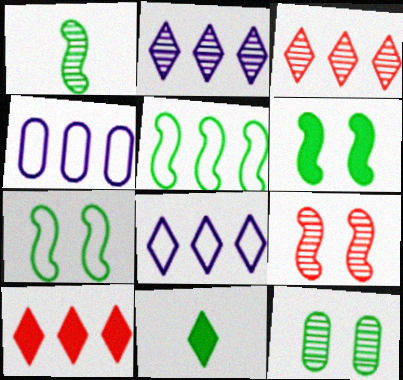[[1, 5, 6], 
[4, 9, 11], 
[5, 11, 12]]